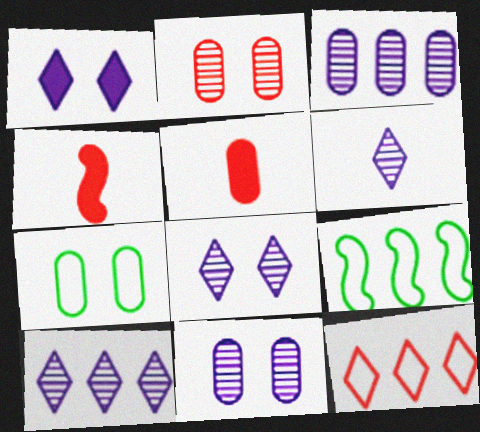[[2, 4, 12], 
[3, 5, 7], 
[4, 7, 10], 
[5, 8, 9], 
[6, 8, 10]]